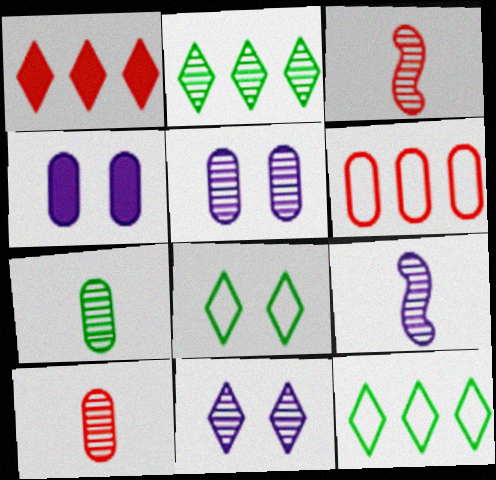[[2, 3, 5], 
[3, 4, 12], 
[4, 6, 7]]